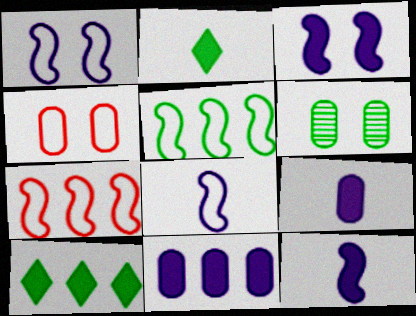[[2, 5, 6]]